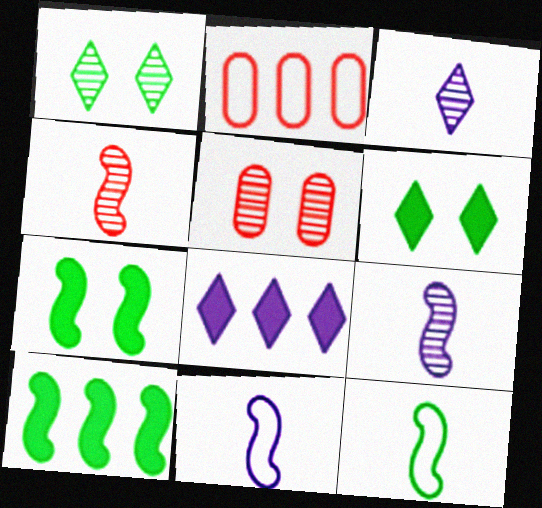[[2, 3, 7], 
[2, 6, 9], 
[5, 8, 12]]